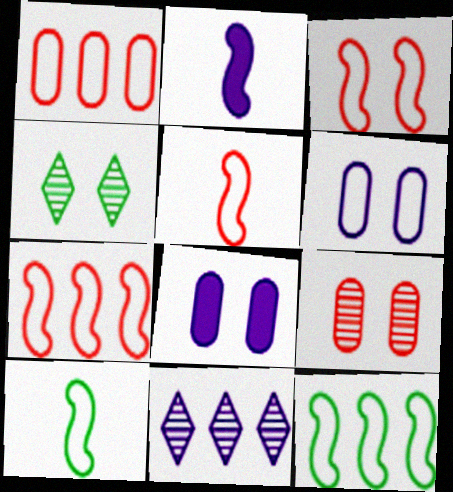[[1, 2, 4], 
[2, 6, 11], 
[3, 4, 8], 
[3, 5, 7]]